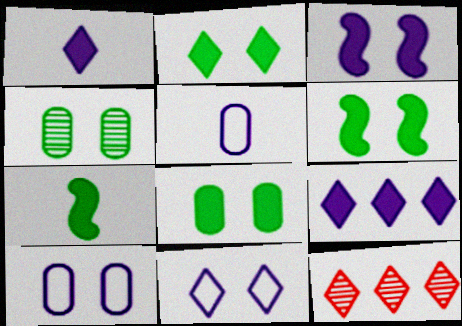[[2, 6, 8], 
[5, 6, 12], 
[7, 10, 12]]